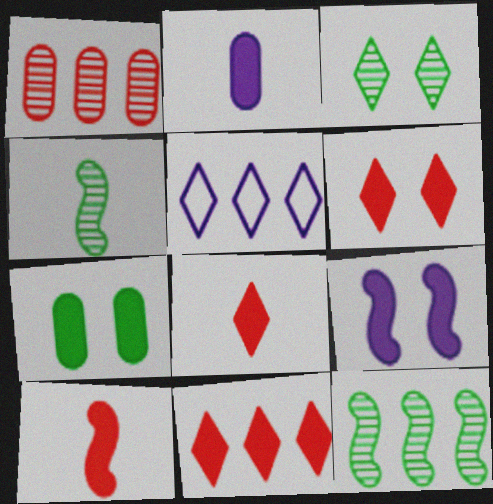[[3, 5, 8], 
[6, 7, 9], 
[6, 8, 11]]